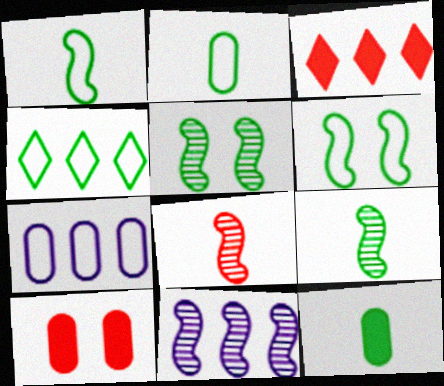[[2, 4, 6], 
[4, 5, 12], 
[5, 8, 11]]